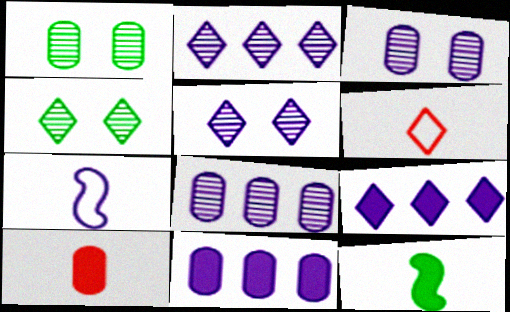[[3, 7, 9], 
[4, 6, 9], 
[5, 7, 11]]